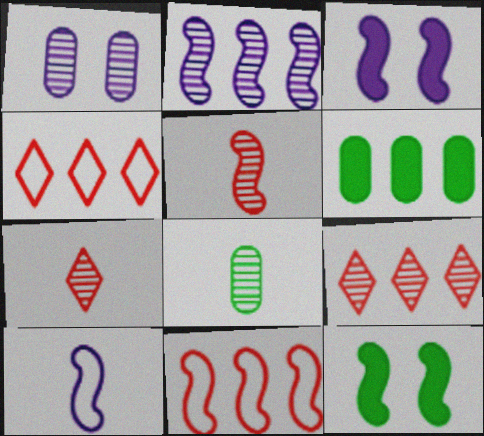[[2, 3, 10], 
[2, 4, 6], 
[3, 4, 8]]